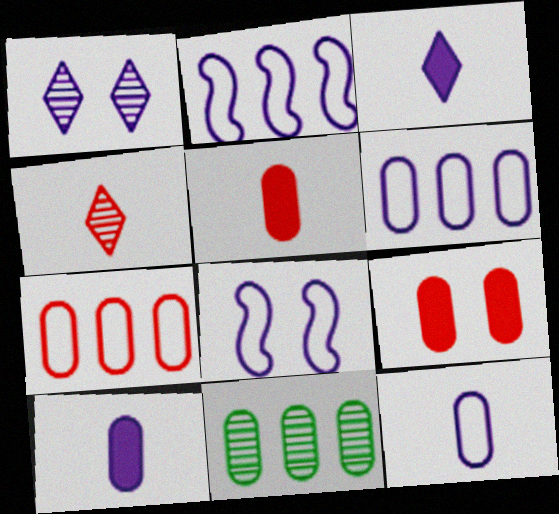[[1, 2, 10], 
[9, 11, 12]]